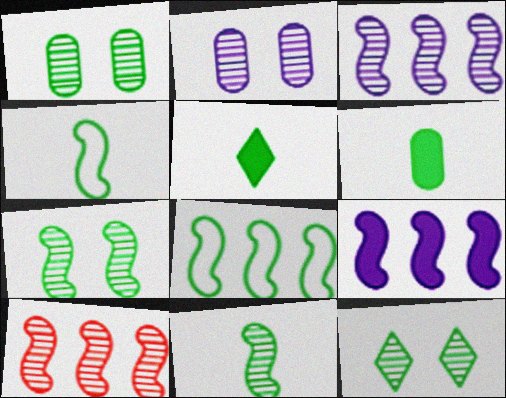[[1, 5, 8], 
[1, 7, 12], 
[6, 8, 12], 
[8, 9, 10]]